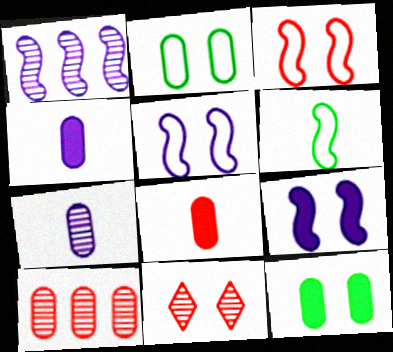[[2, 4, 10], 
[2, 9, 11], 
[5, 11, 12]]